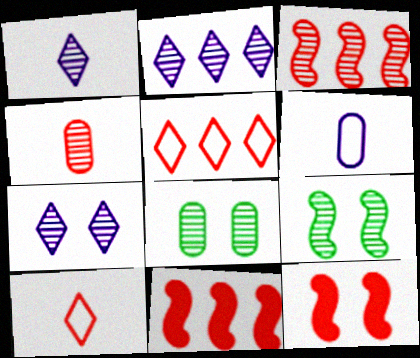[[1, 2, 7], 
[1, 3, 8], 
[2, 4, 9], 
[4, 5, 12]]